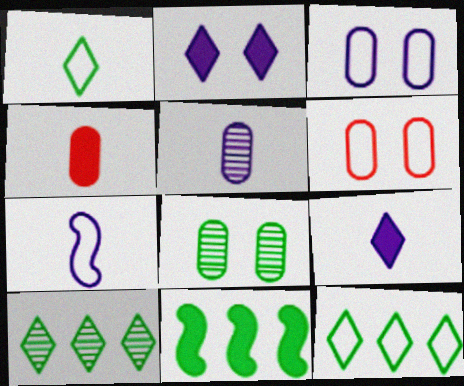[[1, 8, 11], 
[2, 4, 11], 
[5, 7, 9], 
[6, 7, 12]]